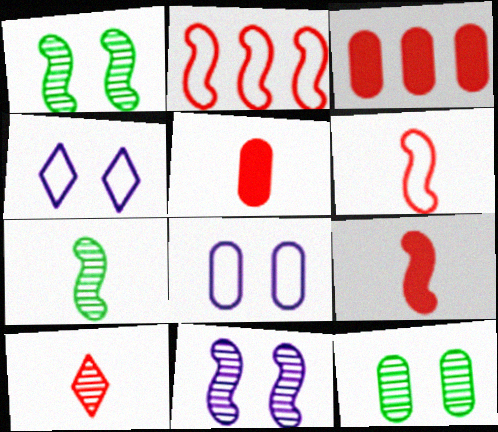[[3, 4, 7], 
[5, 6, 10]]